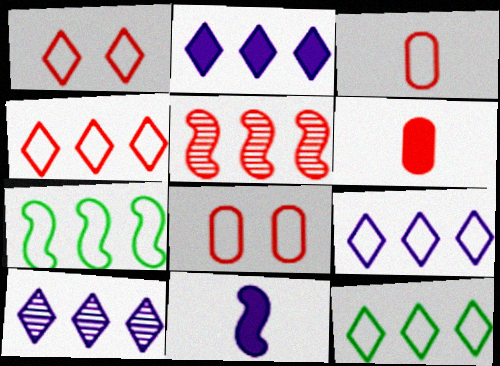[[1, 5, 6], 
[2, 9, 10], 
[4, 9, 12]]